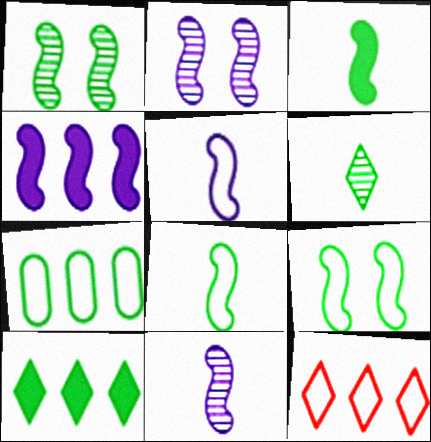[[2, 4, 5]]